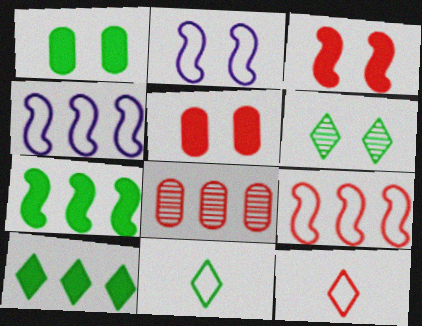[[2, 5, 6], 
[3, 8, 12], 
[4, 8, 10], 
[6, 10, 11]]